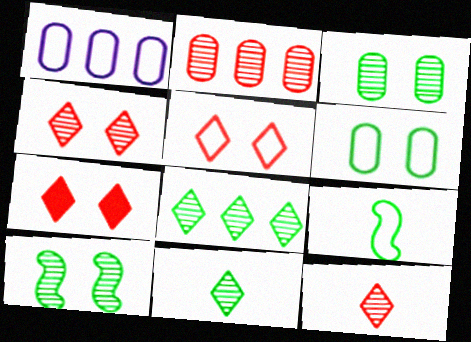[[1, 5, 9], 
[4, 5, 7]]